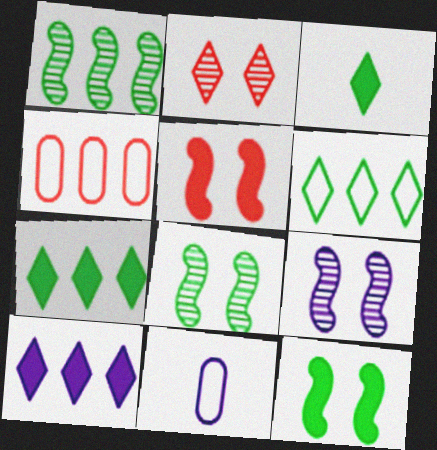[[1, 4, 10], 
[3, 4, 9], 
[9, 10, 11]]